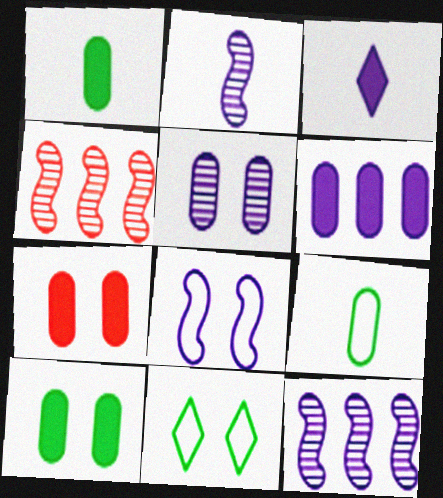[[1, 6, 7]]